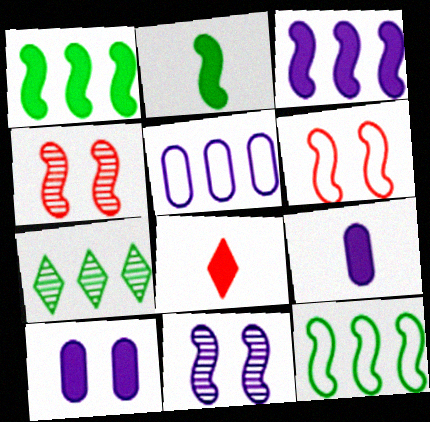[[1, 8, 10], 
[2, 8, 9], 
[6, 7, 9]]